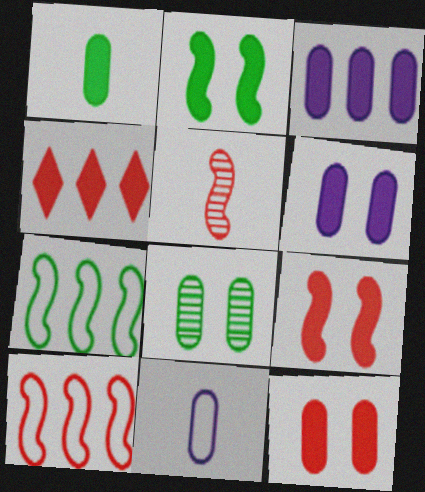[[1, 3, 12], 
[5, 9, 10]]